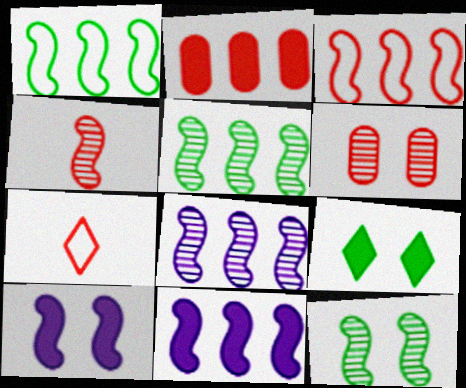[[1, 4, 10], 
[3, 5, 11], 
[4, 8, 12]]